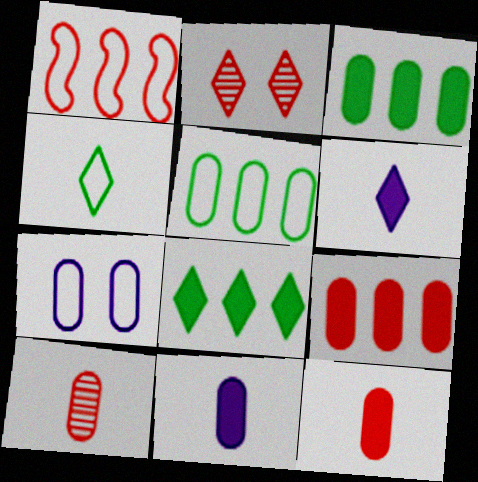[[1, 2, 12], 
[1, 4, 7], 
[3, 7, 10]]